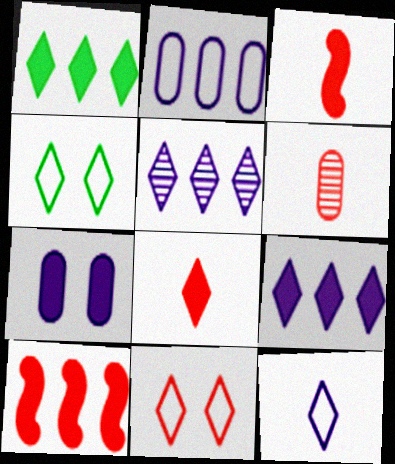[[1, 3, 7], 
[4, 5, 8], 
[6, 10, 11]]